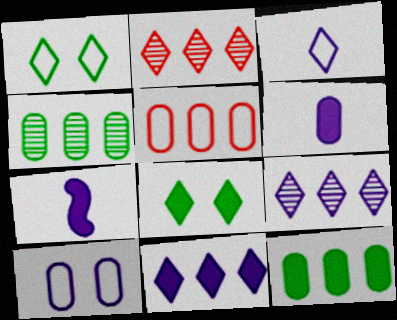[[2, 3, 8], 
[7, 9, 10]]